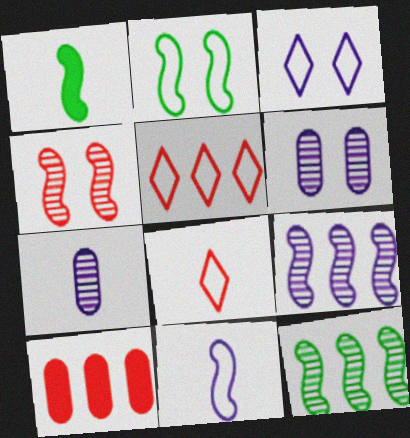[[1, 2, 12], 
[1, 5, 6], 
[1, 7, 8], 
[4, 8, 10]]